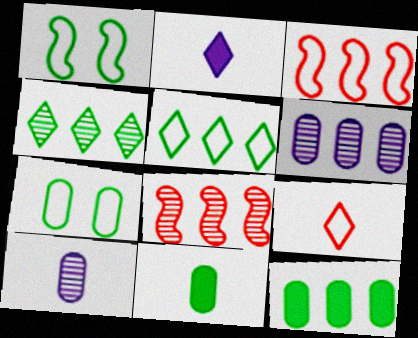[[1, 4, 11], 
[2, 7, 8], 
[4, 6, 8]]